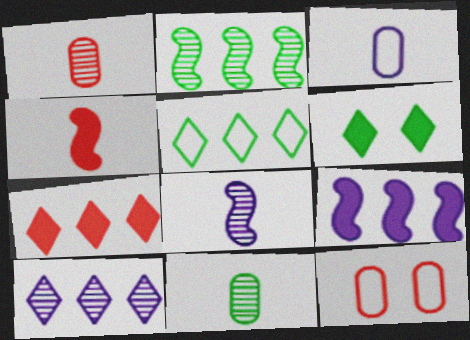[[5, 7, 10]]